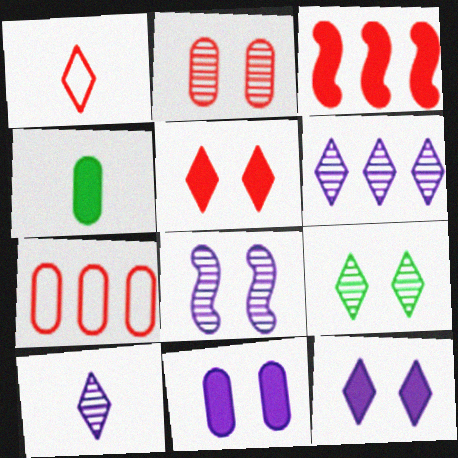[[1, 2, 3], 
[2, 8, 9], 
[3, 4, 12]]